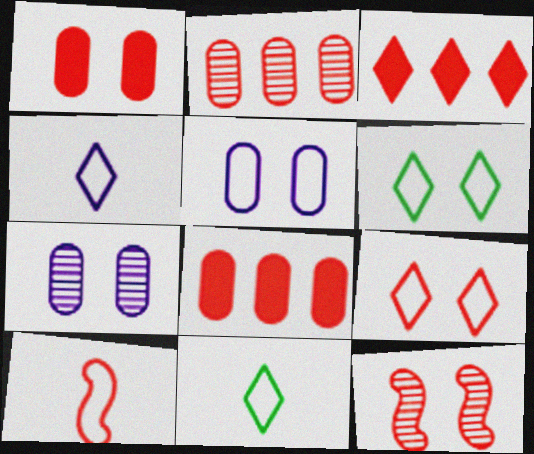[[1, 9, 12]]